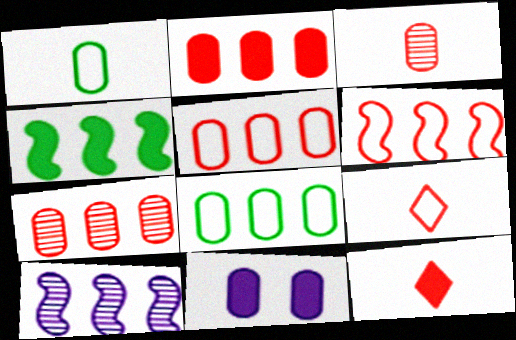[[1, 7, 11], 
[2, 5, 7], 
[3, 8, 11], 
[4, 6, 10], 
[4, 11, 12]]